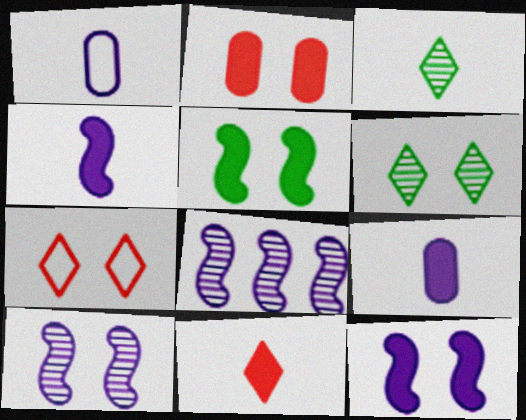[]